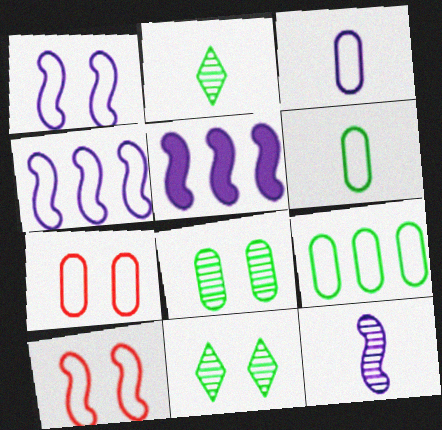[[1, 5, 12], 
[2, 5, 7], 
[3, 7, 9]]